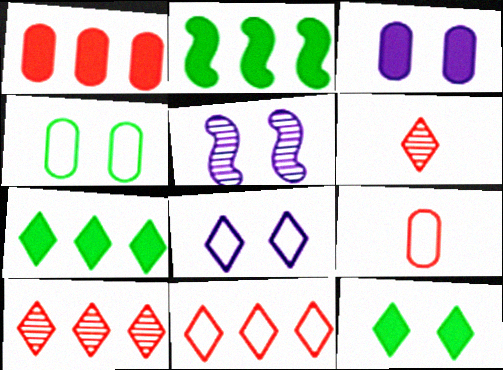[[3, 5, 8], 
[5, 7, 9], 
[6, 7, 8]]